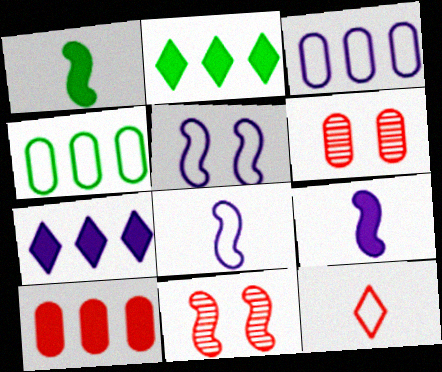[[2, 6, 8], 
[4, 5, 12], 
[10, 11, 12]]